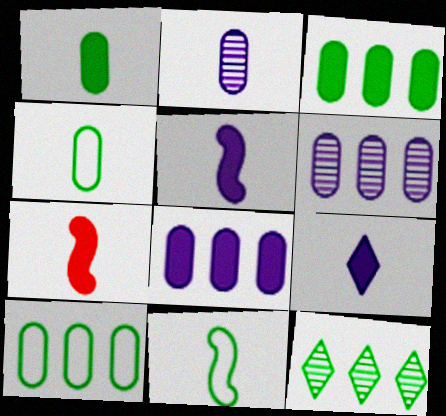[[1, 7, 9]]